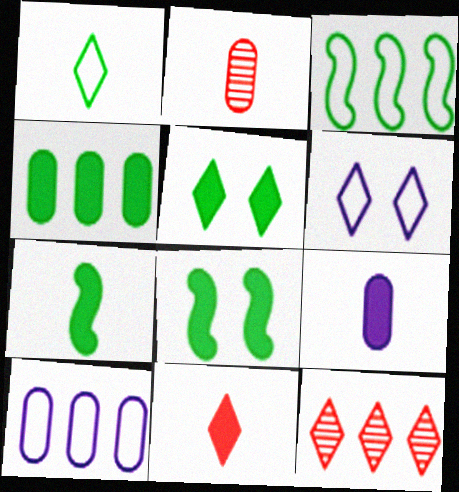[[4, 5, 7], 
[7, 9, 11]]